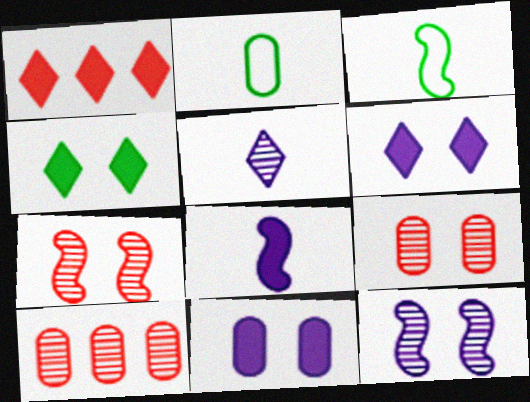[[1, 2, 12], 
[2, 10, 11], 
[3, 6, 10]]